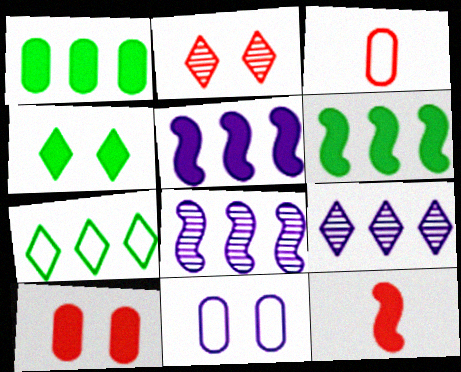[[3, 4, 8]]